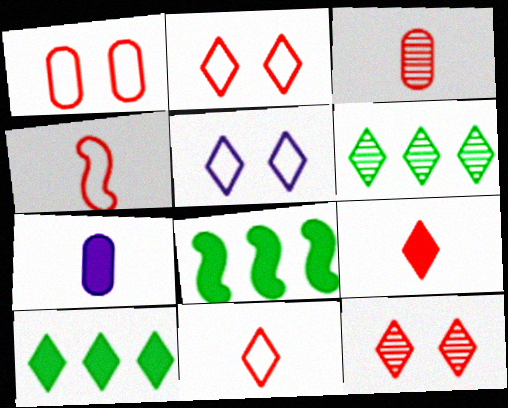[[3, 4, 9], 
[3, 5, 8], 
[5, 6, 9]]